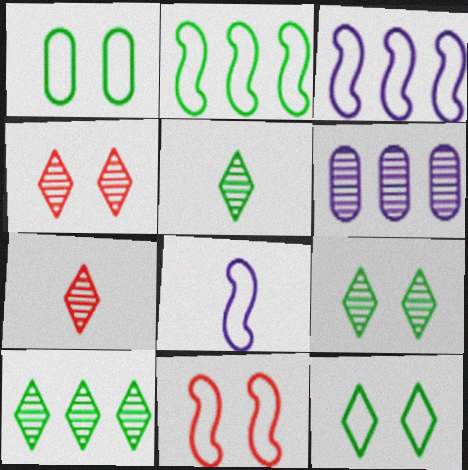[[2, 8, 11], 
[5, 9, 10]]